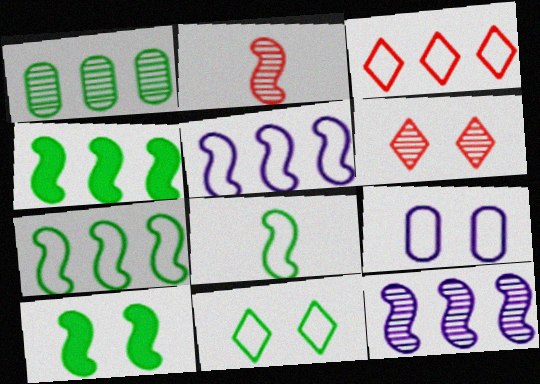[[2, 5, 10], 
[3, 8, 9], 
[6, 9, 10]]